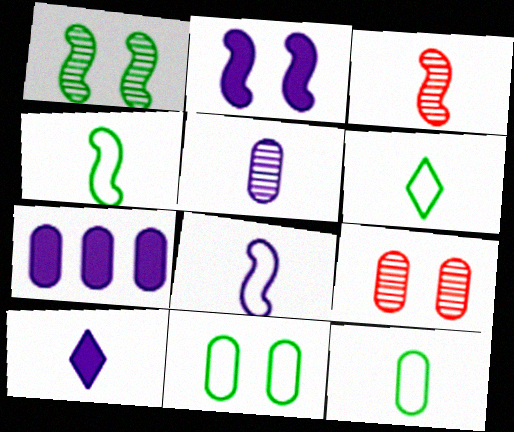[[2, 7, 10], 
[3, 10, 12], 
[4, 6, 12], 
[5, 8, 10], 
[7, 9, 12]]